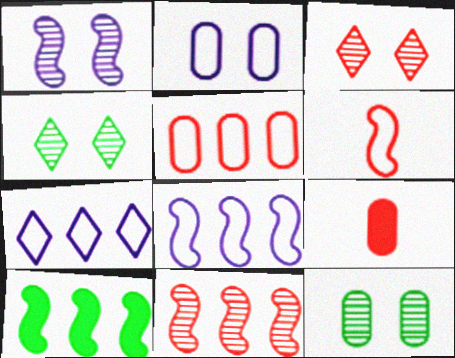[[1, 3, 12], 
[1, 6, 10], 
[4, 8, 9], 
[8, 10, 11]]